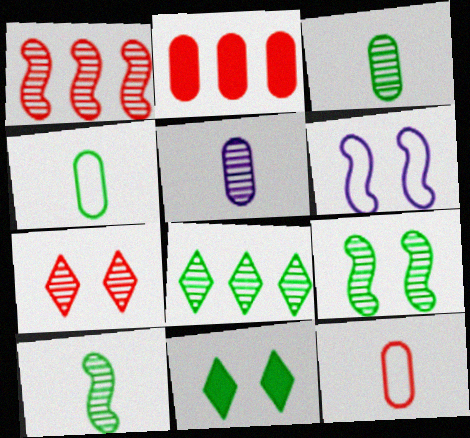[[3, 8, 9]]